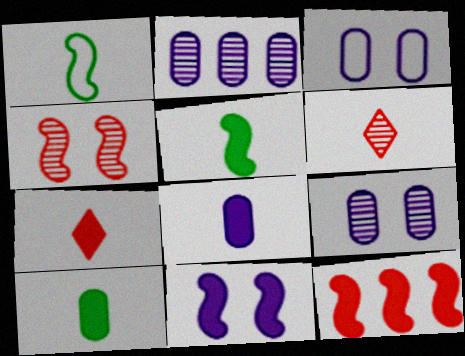[[1, 6, 8], 
[2, 3, 8], 
[5, 7, 8], 
[5, 11, 12]]